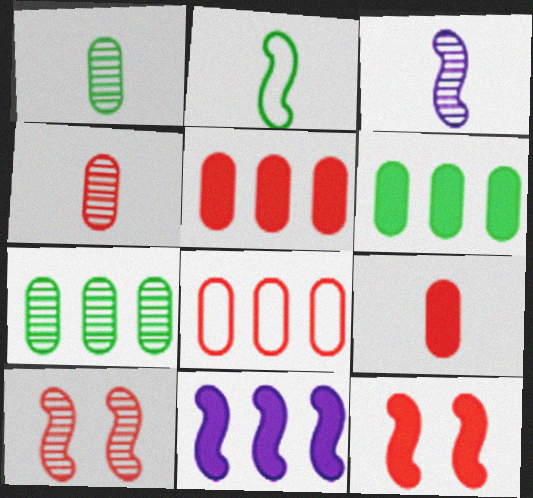[[2, 10, 11]]